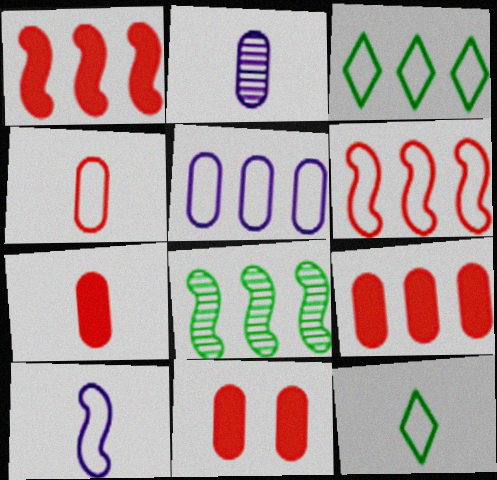[[3, 5, 6], 
[4, 10, 12], 
[7, 9, 11]]